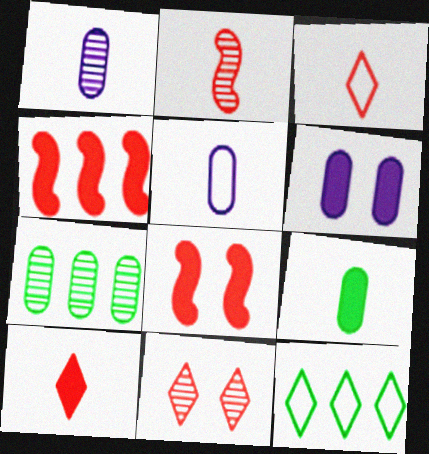[[1, 8, 12], 
[2, 6, 12]]